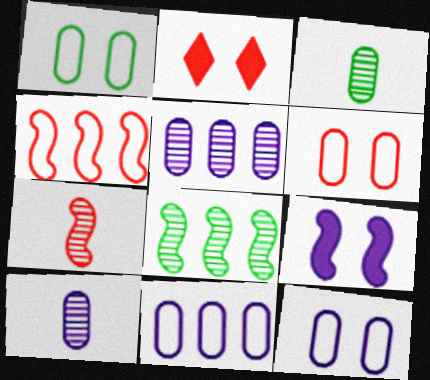[[1, 6, 12]]